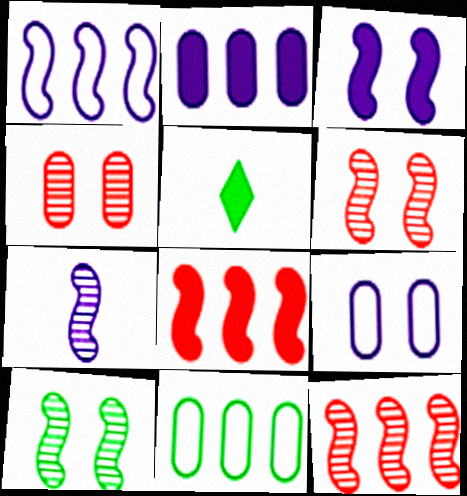[[1, 3, 7], 
[1, 4, 5], 
[5, 9, 12], 
[5, 10, 11], 
[7, 10, 12]]